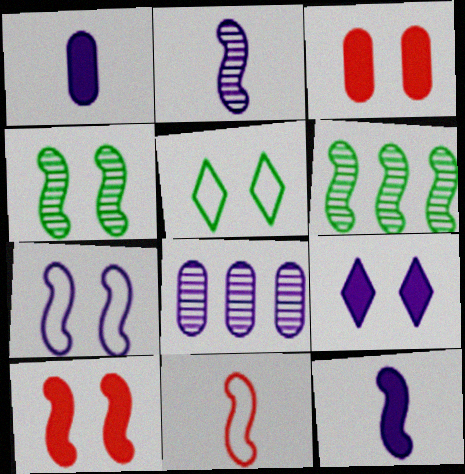[[4, 7, 10]]